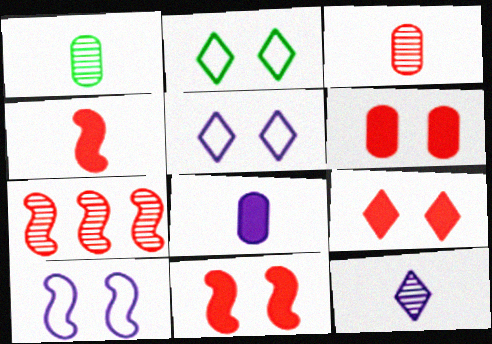[[2, 7, 8], 
[6, 9, 11]]